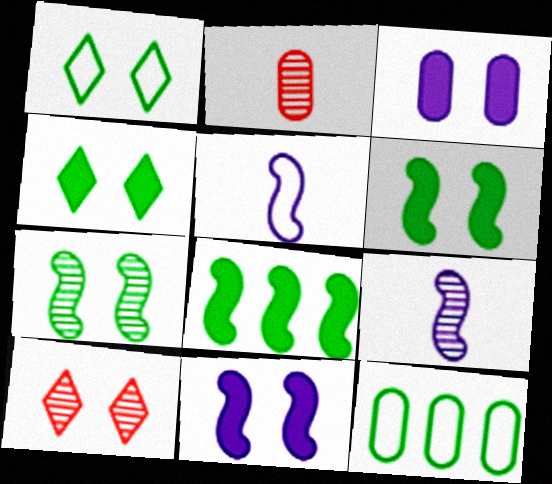[[2, 3, 12]]